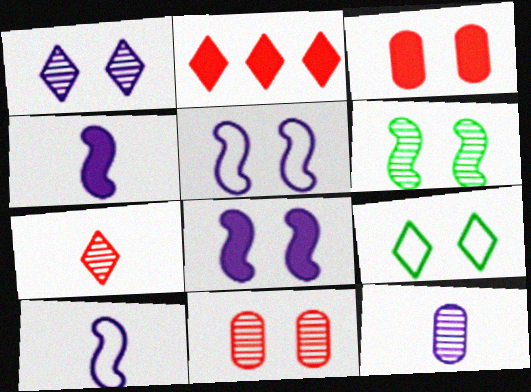[[1, 6, 11], 
[8, 9, 11]]